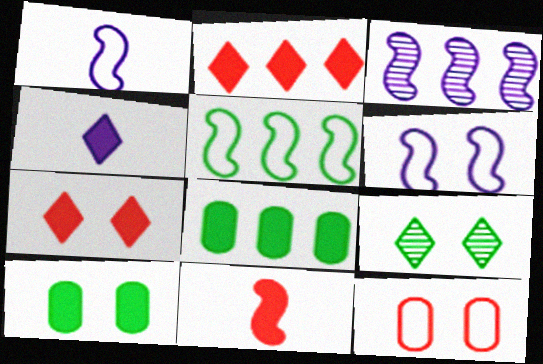[]